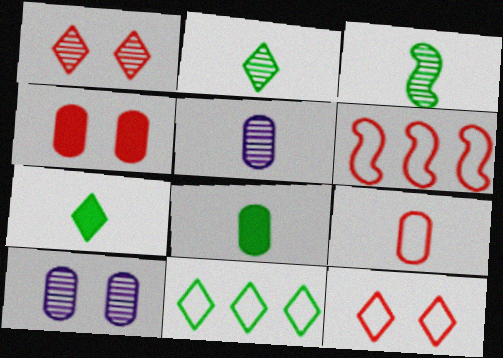[[5, 8, 9], 
[6, 7, 10], 
[6, 9, 12]]